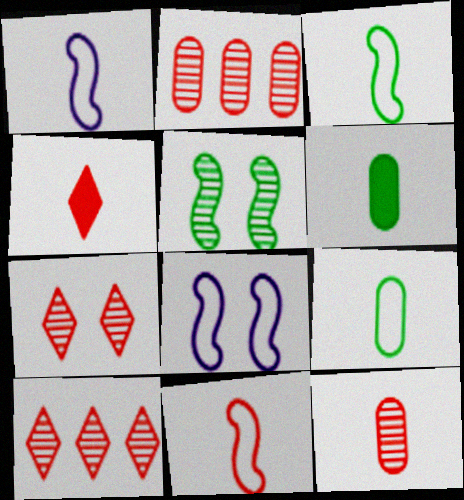[[1, 3, 11], 
[4, 11, 12], 
[6, 8, 10]]